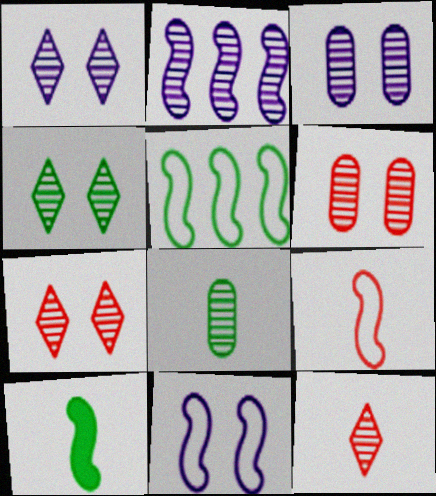[[1, 4, 7], 
[2, 7, 8], 
[5, 9, 11]]